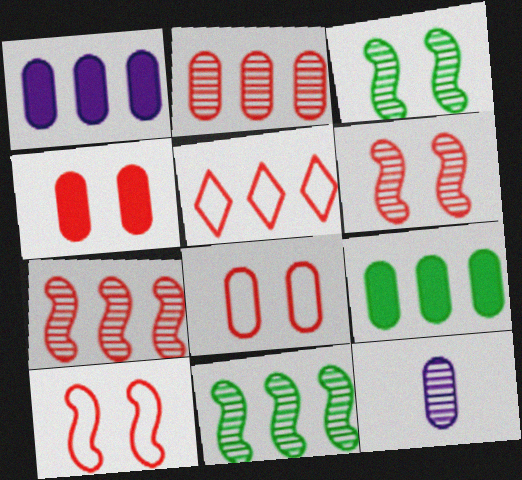[[1, 5, 11], 
[8, 9, 12]]